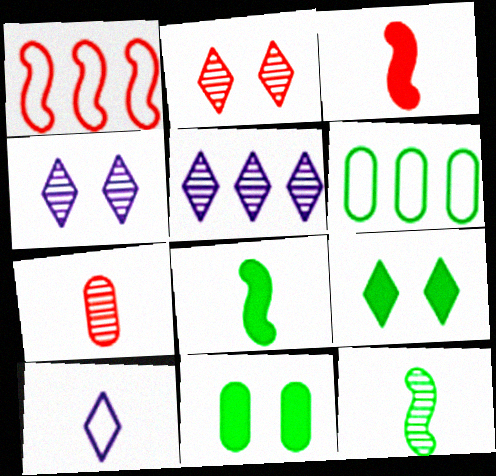[[3, 4, 6], 
[6, 9, 12], 
[7, 8, 10]]